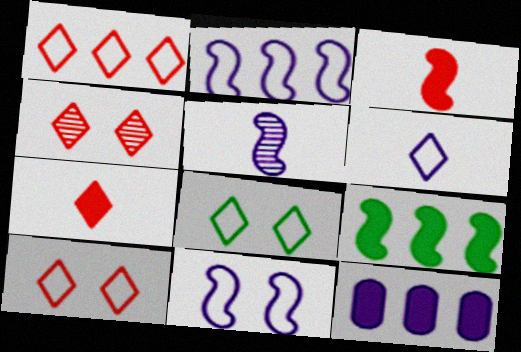[[1, 4, 7], 
[1, 6, 8]]